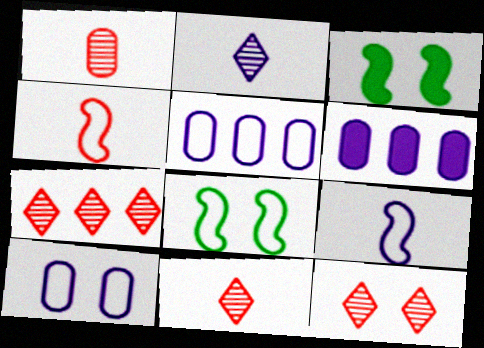[[3, 5, 11], 
[3, 10, 12], 
[6, 8, 11], 
[7, 11, 12]]